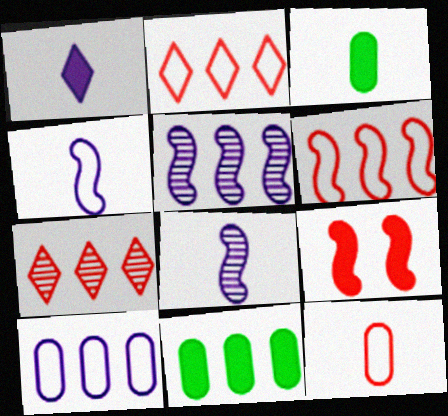[[1, 9, 11], 
[2, 5, 11], 
[7, 9, 12]]